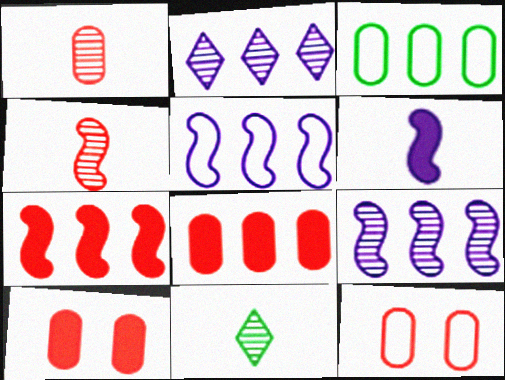[[1, 8, 12], 
[2, 3, 7], 
[5, 10, 11]]